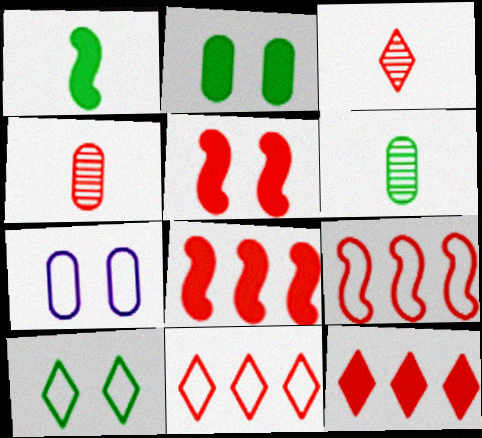[[4, 5, 11]]